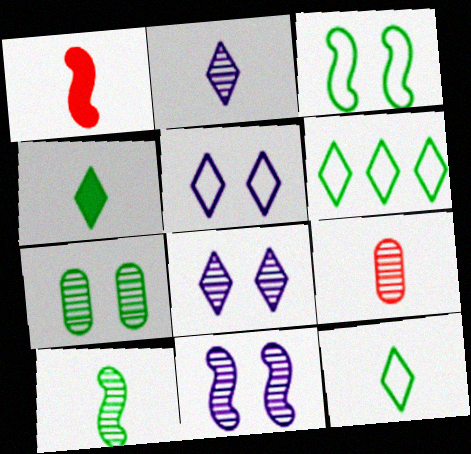[[2, 9, 10]]